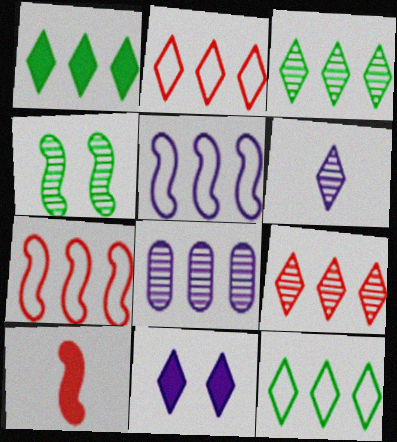[[1, 3, 12], 
[1, 7, 8], 
[4, 5, 10]]